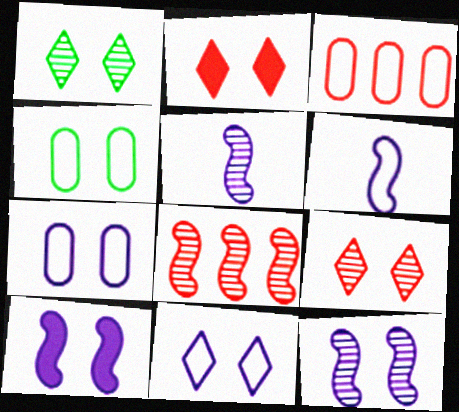[[1, 2, 11], 
[2, 4, 12], 
[4, 9, 10]]